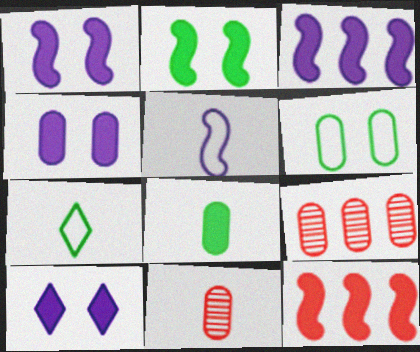[[1, 4, 10], 
[1, 7, 9], 
[8, 10, 12]]